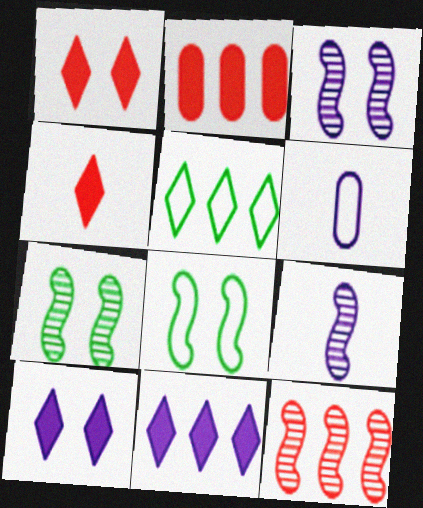[[3, 6, 11], 
[7, 9, 12]]